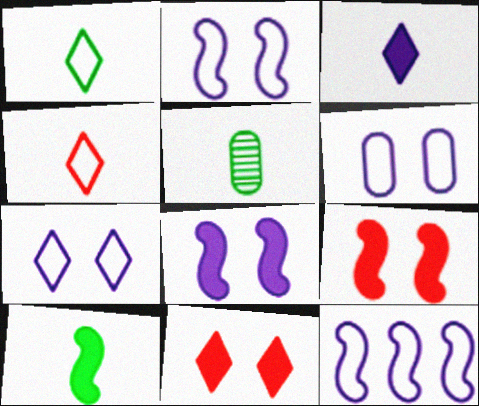[[1, 5, 10], 
[2, 6, 7], 
[5, 11, 12]]